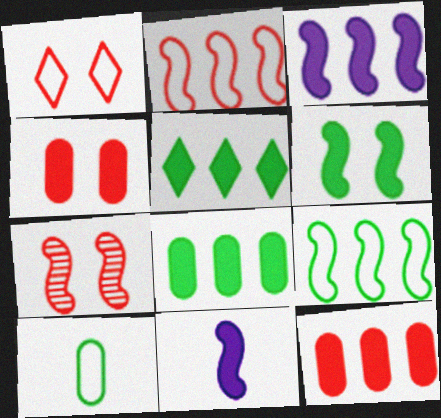[[1, 4, 7], 
[3, 5, 12], 
[4, 5, 11], 
[7, 9, 11]]